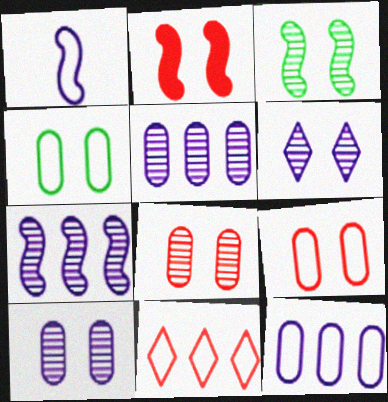[[1, 4, 11], 
[2, 4, 6], 
[3, 6, 8]]